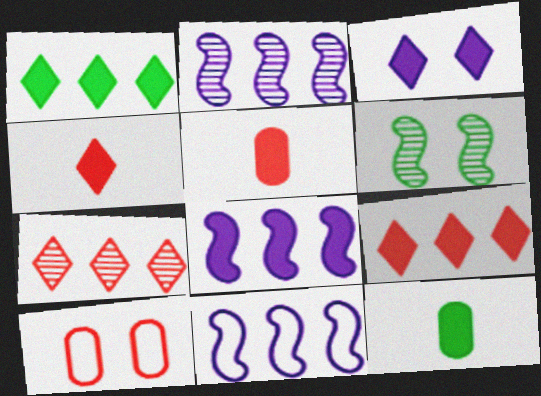[[1, 3, 4], 
[2, 8, 11], 
[3, 6, 10]]